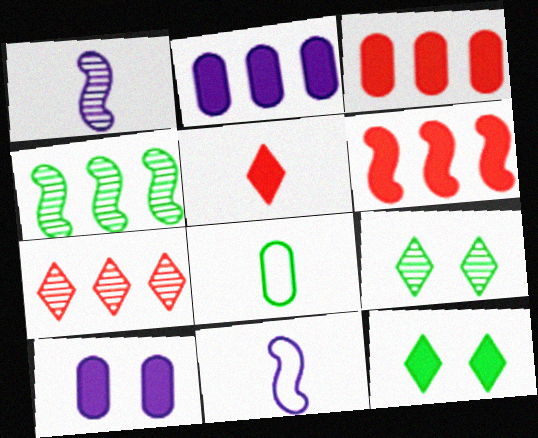[[1, 5, 8], 
[3, 9, 11], 
[4, 8, 12]]